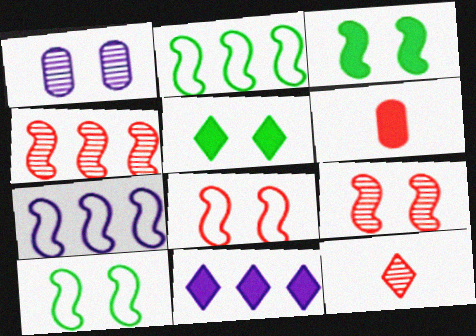[[1, 5, 8], 
[3, 6, 11]]